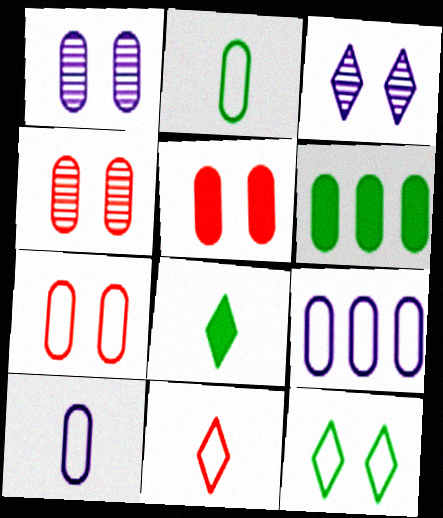[[2, 7, 9], 
[4, 5, 7], 
[4, 6, 10]]